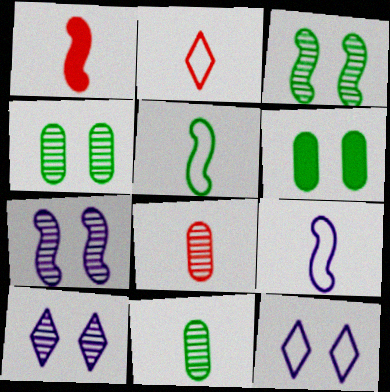[[1, 2, 8]]